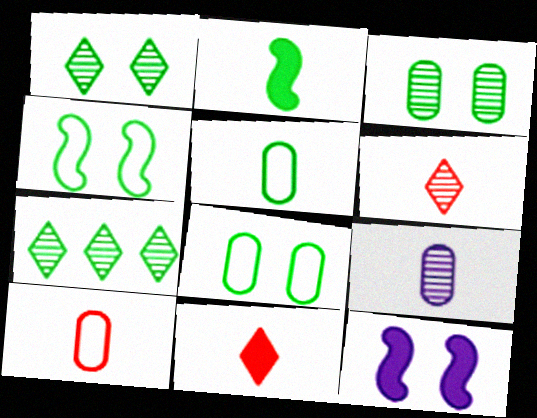[[2, 7, 8], 
[7, 10, 12]]